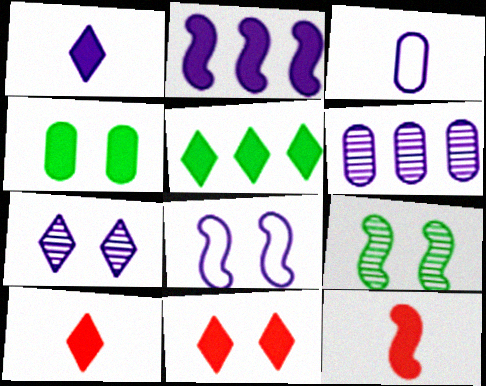[[1, 5, 11], 
[1, 6, 8], 
[2, 3, 7], 
[2, 4, 10]]